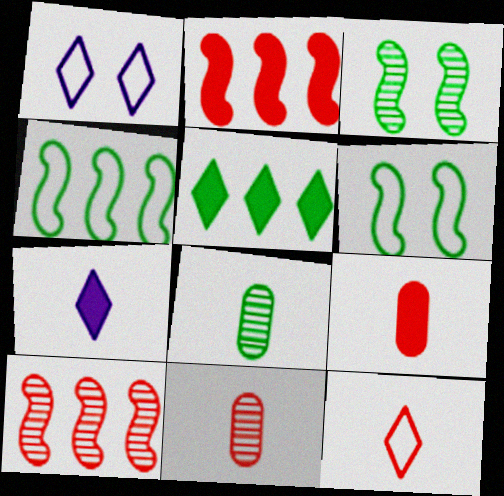[[1, 2, 8], 
[5, 6, 8]]